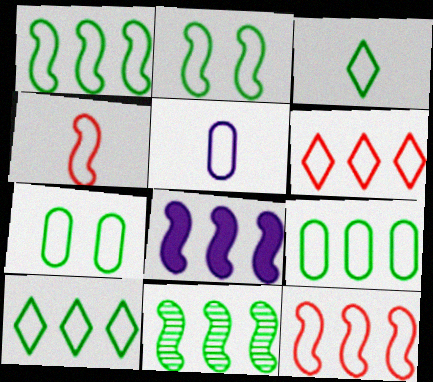[[1, 3, 7], 
[1, 9, 10], 
[2, 3, 9], 
[2, 5, 6], 
[3, 4, 5], 
[8, 11, 12]]